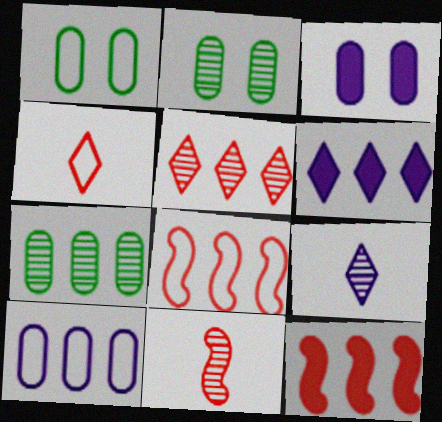[[1, 6, 11], 
[1, 9, 12], 
[6, 7, 8]]